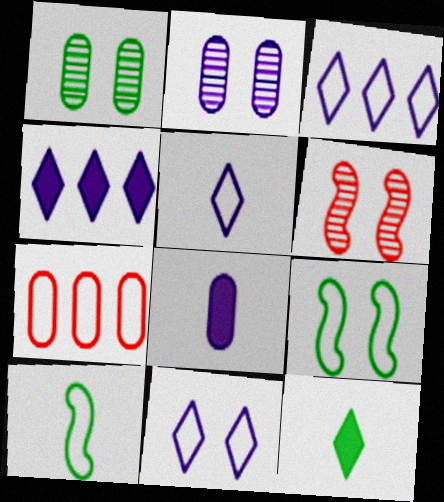[[1, 7, 8], 
[3, 5, 11], 
[5, 7, 9], 
[7, 10, 11]]